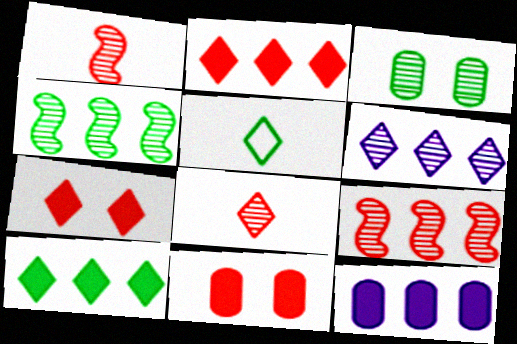[[1, 3, 6], 
[5, 6, 7]]